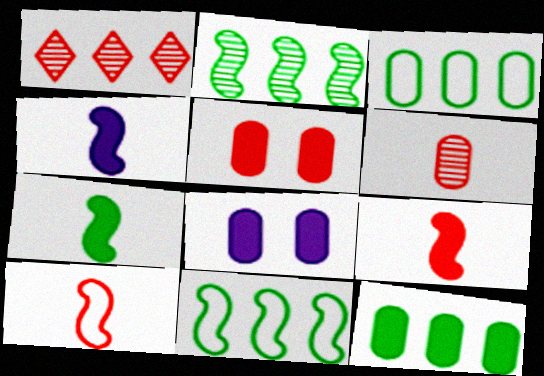[[1, 5, 10], 
[3, 6, 8], 
[4, 7, 9]]